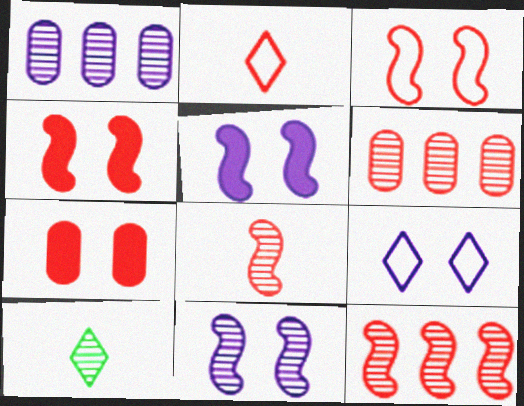[[2, 4, 6], 
[2, 7, 12], 
[6, 10, 11]]